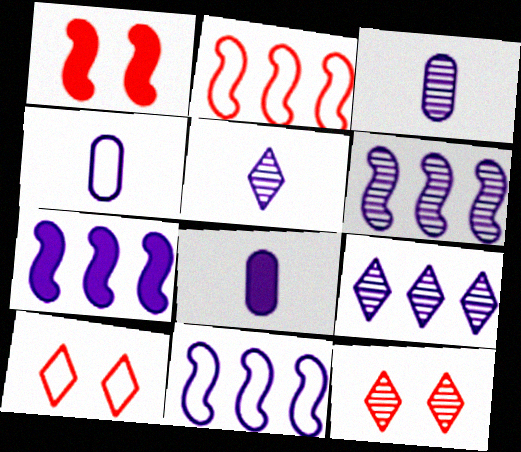[[3, 4, 8], 
[6, 7, 11]]